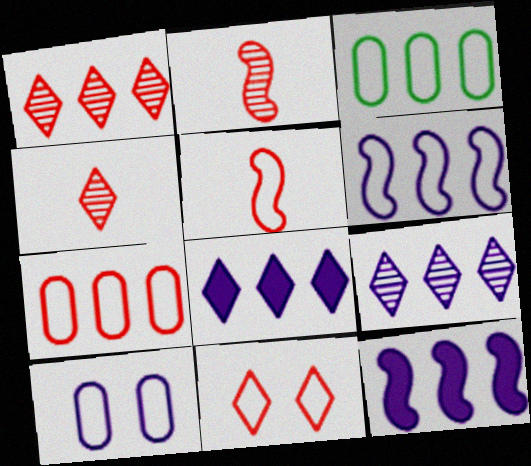[[1, 3, 12], 
[5, 7, 11]]